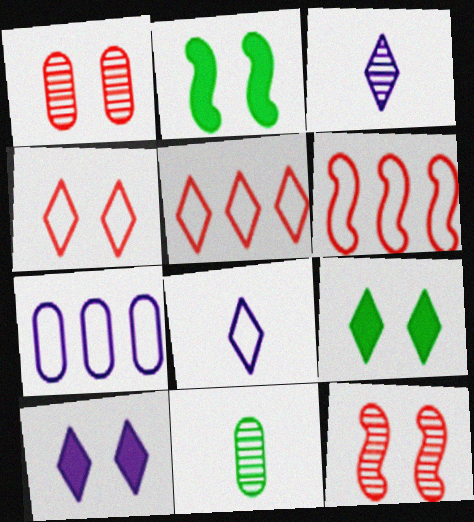[[3, 5, 9], 
[6, 10, 11]]